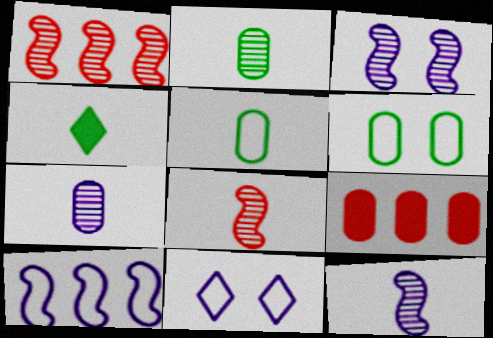[[6, 7, 9]]